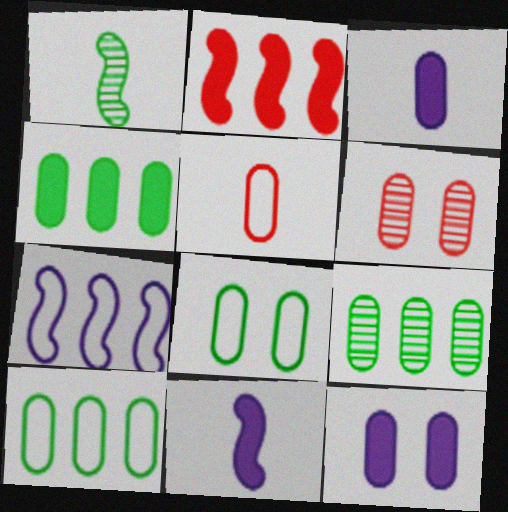[[3, 6, 10], 
[4, 9, 10], 
[5, 9, 12], 
[6, 8, 12]]